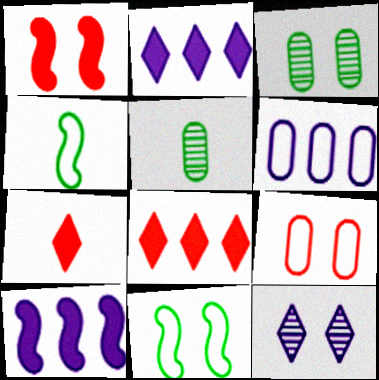[]